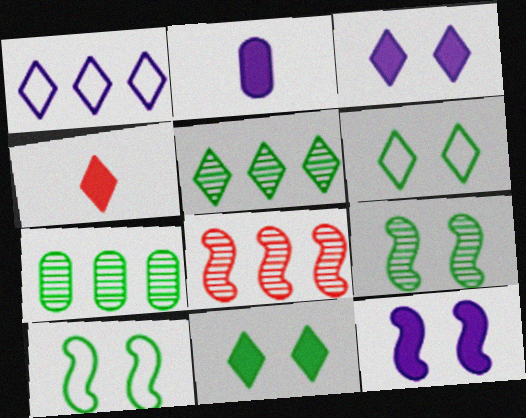[[2, 6, 8]]